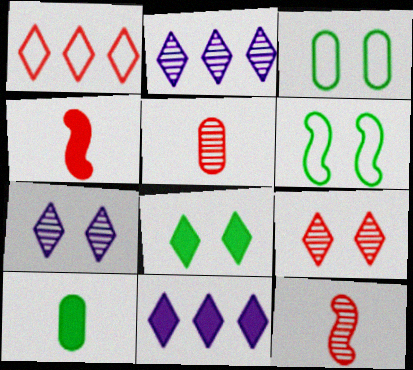[[2, 3, 4], 
[3, 11, 12], 
[5, 6, 11]]